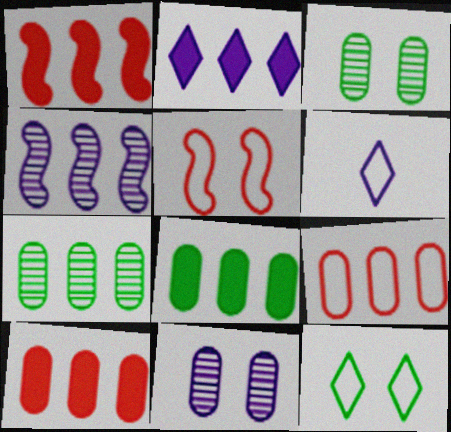[[1, 2, 8], 
[1, 3, 6]]